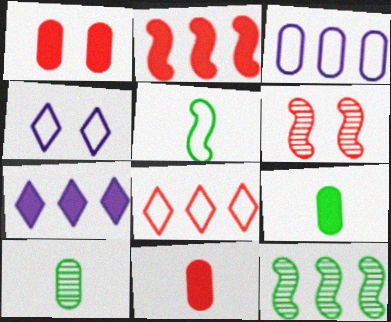[[1, 3, 10], 
[2, 4, 10], 
[4, 11, 12], 
[6, 8, 11]]